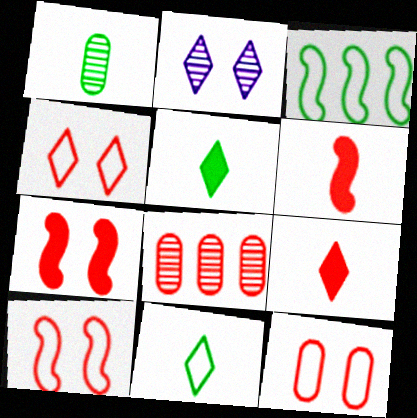[[4, 6, 8], 
[4, 10, 12], 
[8, 9, 10]]